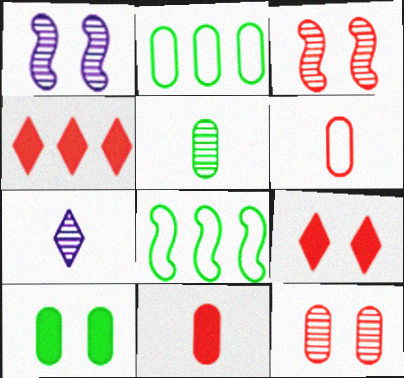[[2, 5, 10], 
[3, 4, 6]]